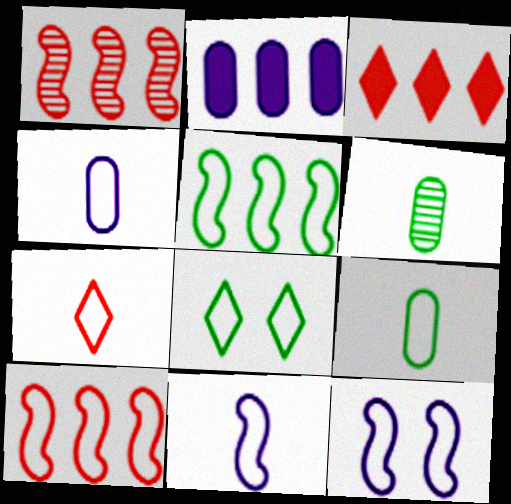[[3, 6, 12], 
[4, 8, 10], 
[5, 8, 9], 
[7, 9, 11]]